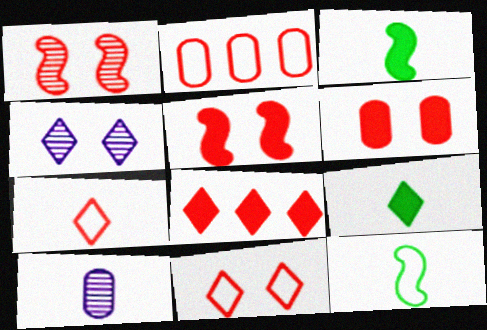[[1, 6, 11], 
[2, 3, 4], 
[3, 7, 10]]